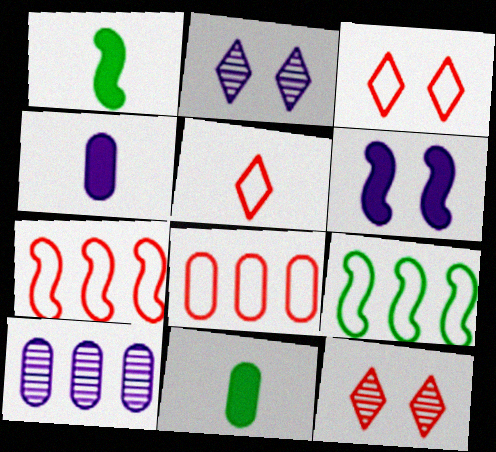[[1, 2, 8], 
[1, 3, 10], 
[2, 7, 11], 
[4, 9, 12]]